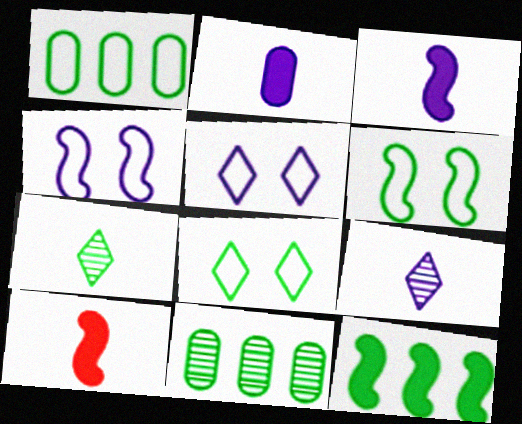[[5, 10, 11]]